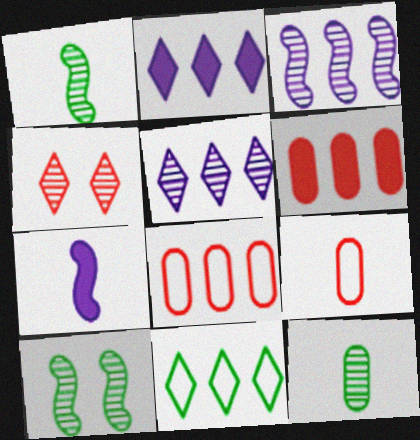[[2, 9, 10], 
[3, 4, 12], 
[3, 6, 11]]